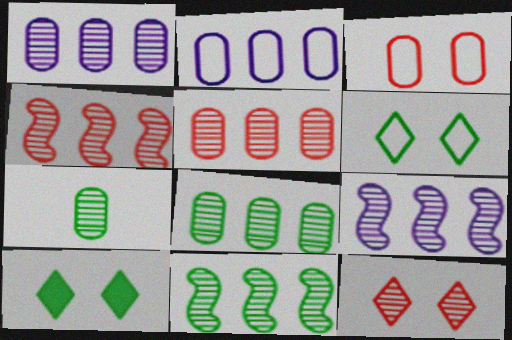[[1, 5, 8], 
[4, 9, 11], 
[7, 9, 12]]